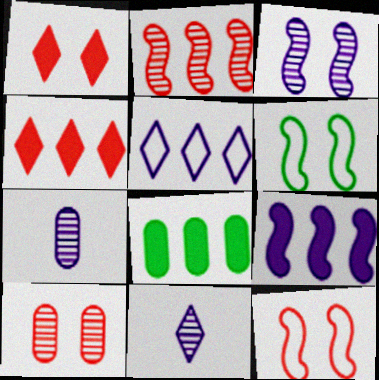[[1, 10, 12], 
[2, 5, 8], 
[4, 6, 7], 
[4, 8, 9], 
[8, 11, 12]]